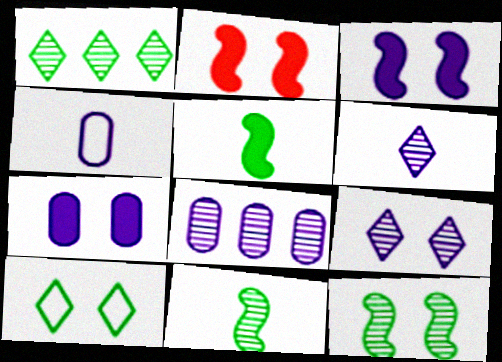[[1, 2, 4], 
[4, 7, 8]]